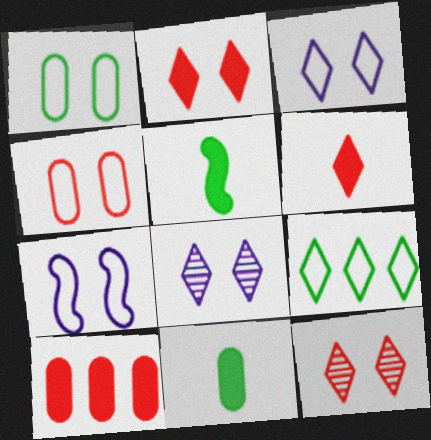[[6, 8, 9]]